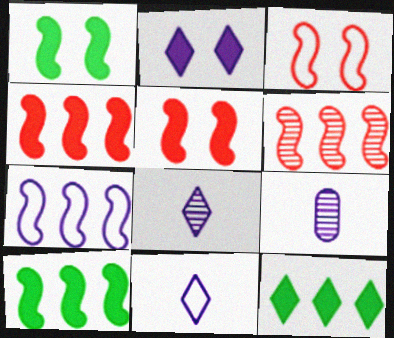[[2, 7, 9], 
[3, 9, 12], 
[6, 7, 10]]